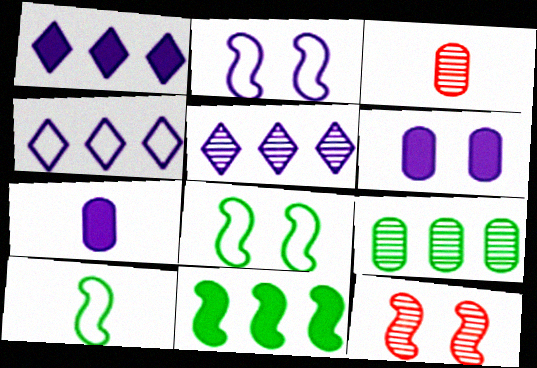[[1, 3, 8], 
[1, 4, 5], 
[2, 5, 7]]